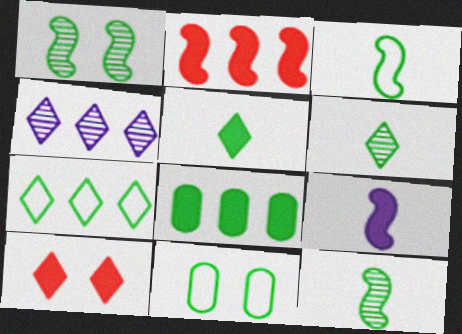[[3, 7, 11], 
[8, 9, 10]]